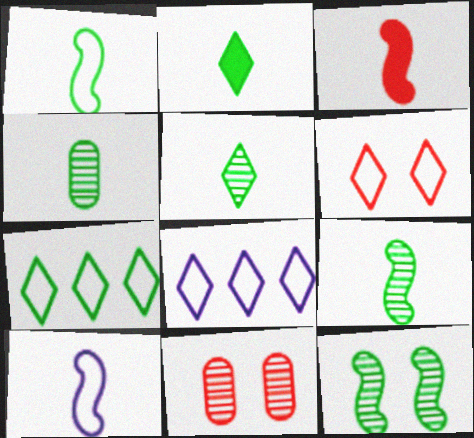[[1, 2, 4], 
[3, 9, 10], 
[4, 5, 9]]